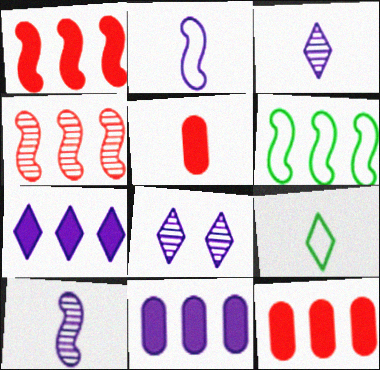[[2, 8, 11], 
[5, 6, 8], 
[5, 9, 10]]